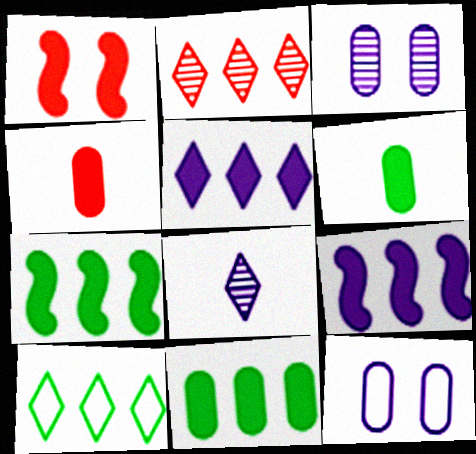[[1, 5, 6], 
[2, 5, 10], 
[8, 9, 12]]